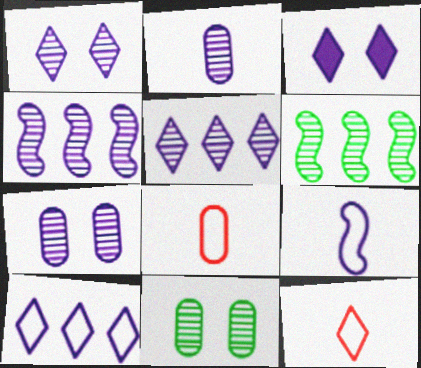[[1, 2, 4], 
[3, 6, 8]]